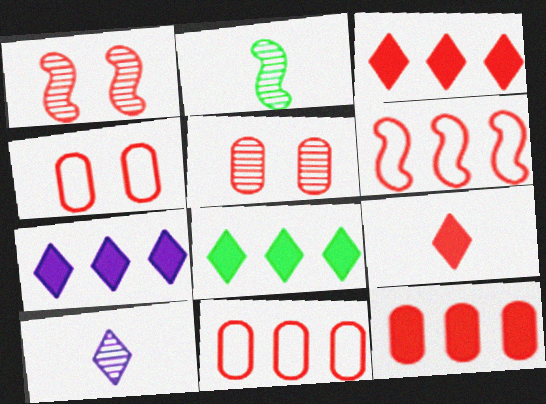[[1, 9, 11], 
[2, 4, 7], 
[3, 7, 8], 
[5, 6, 9]]